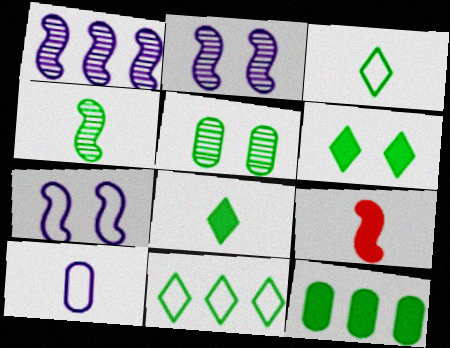[]